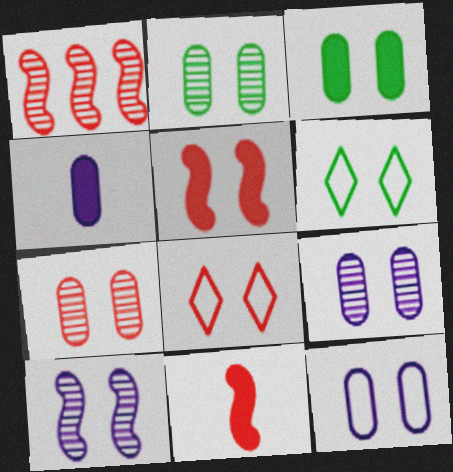[[1, 4, 6], 
[2, 7, 9], 
[3, 7, 12], 
[3, 8, 10], 
[5, 6, 9], 
[5, 7, 8]]